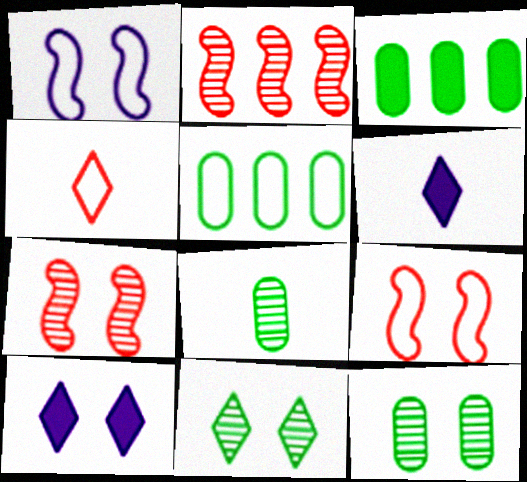[[1, 4, 5], 
[5, 6, 7], 
[9, 10, 12]]